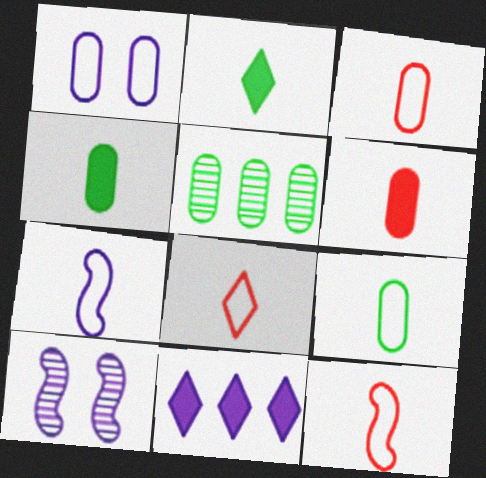[[1, 5, 6], 
[3, 8, 12], 
[7, 8, 9]]